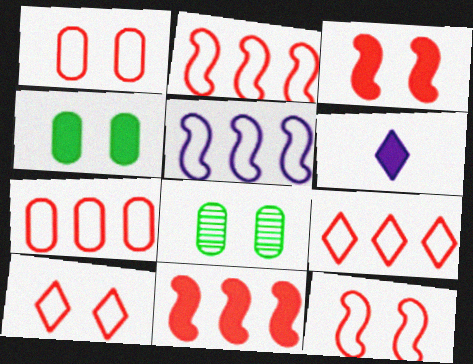[[1, 10, 12], 
[2, 6, 8], 
[2, 7, 9], 
[4, 6, 11]]